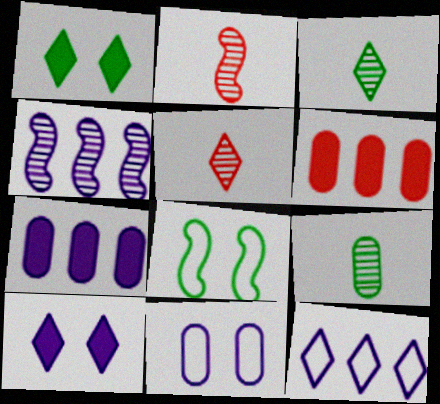[[1, 5, 12], 
[4, 7, 12], 
[5, 7, 8], 
[6, 9, 11]]